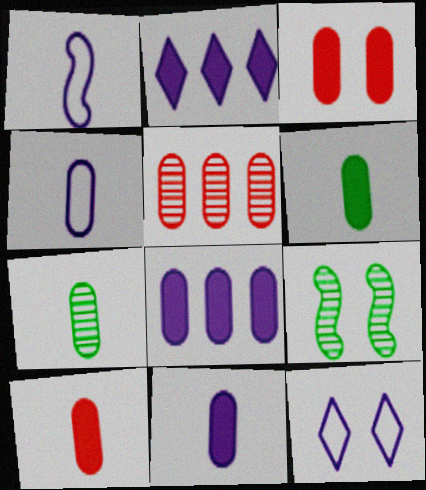[[3, 6, 8], 
[3, 9, 12], 
[4, 7, 10], 
[6, 10, 11]]